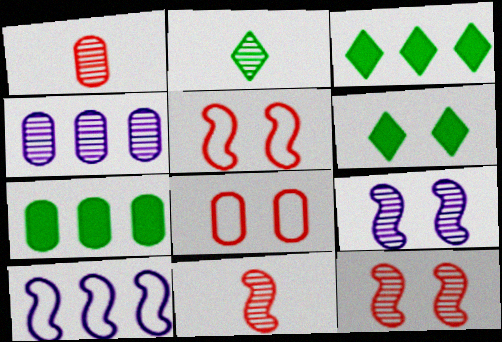[[1, 6, 10], 
[2, 4, 12], 
[6, 8, 9]]